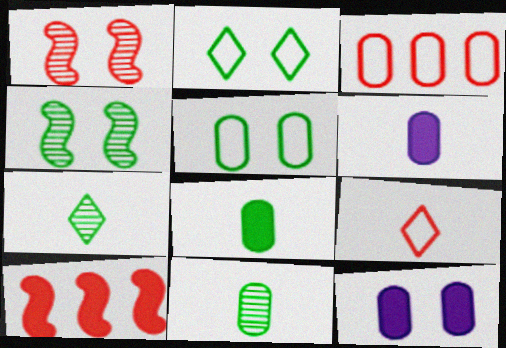[[1, 2, 12], 
[3, 11, 12]]